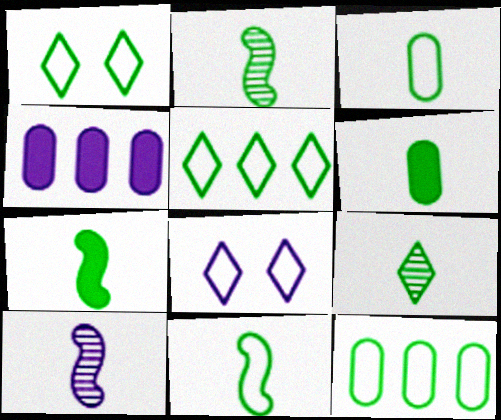[[1, 11, 12], 
[2, 7, 11], 
[3, 7, 9], 
[4, 8, 10], 
[6, 9, 11]]